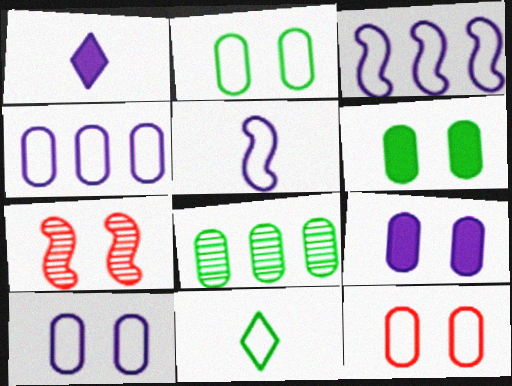[[2, 10, 12], 
[3, 11, 12]]